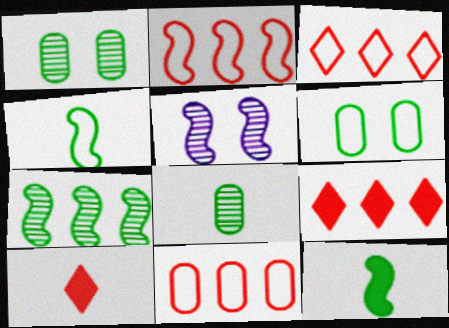[[2, 3, 11], 
[2, 5, 12]]